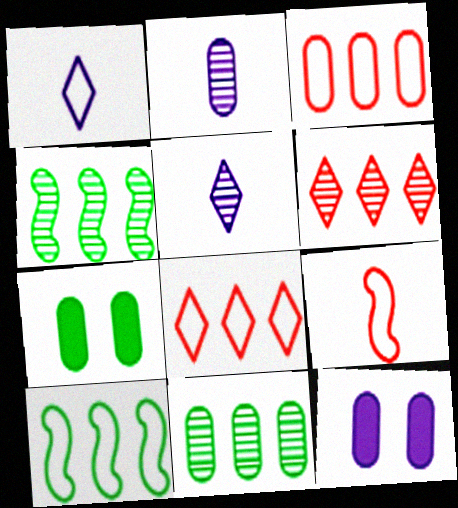[[2, 3, 7]]